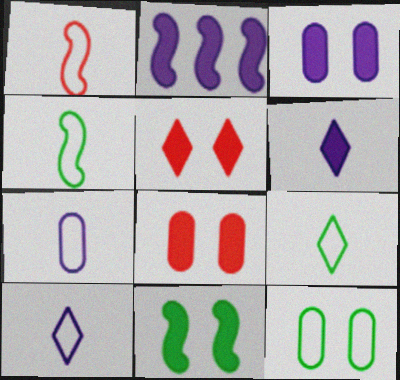[[1, 7, 9], 
[2, 3, 6], 
[3, 5, 11]]